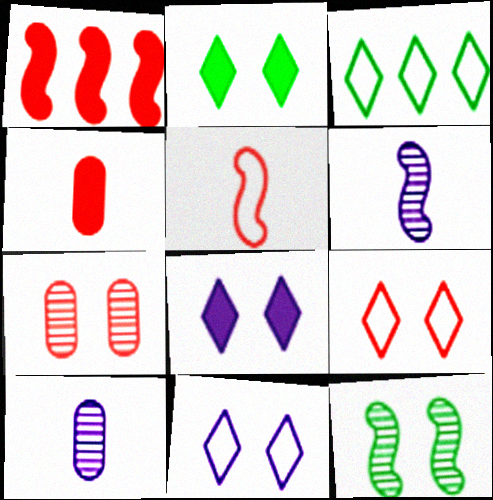[]